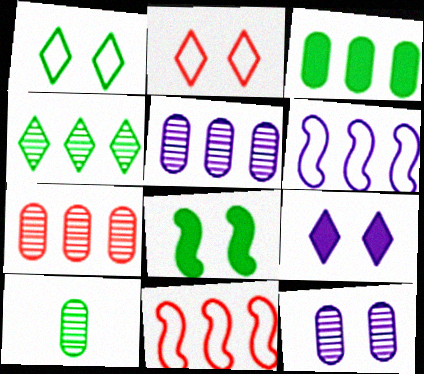[[2, 8, 12], 
[7, 10, 12], 
[9, 10, 11]]